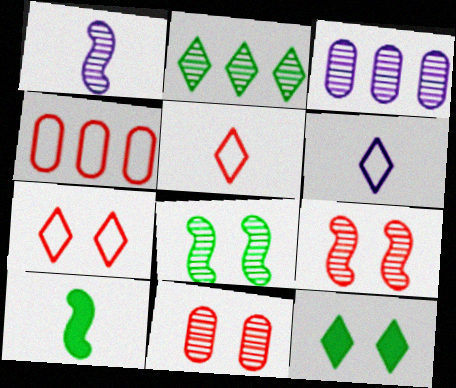[[1, 2, 11], 
[1, 4, 12], 
[3, 7, 10]]